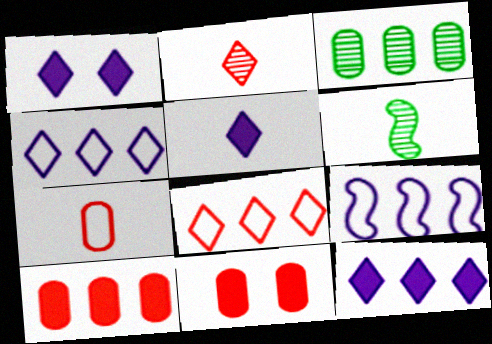[[1, 5, 12], 
[4, 6, 11], 
[5, 6, 7]]